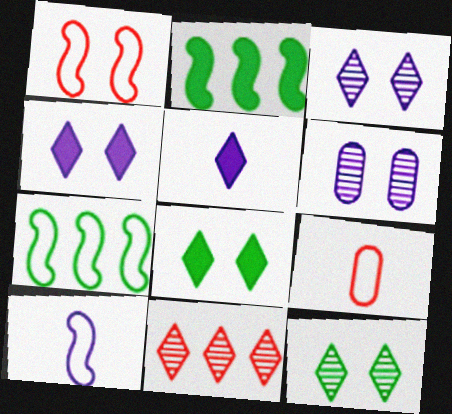[[1, 6, 8], 
[1, 7, 10], 
[2, 3, 9]]